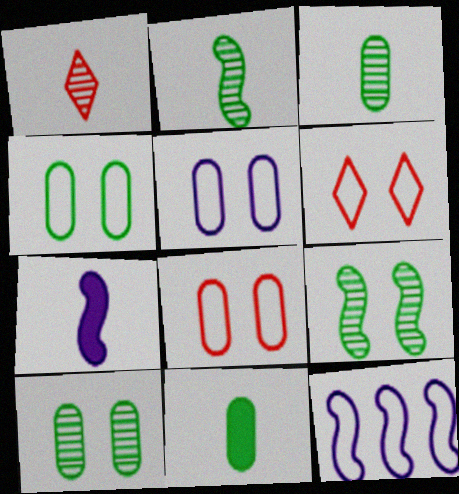[[4, 5, 8]]